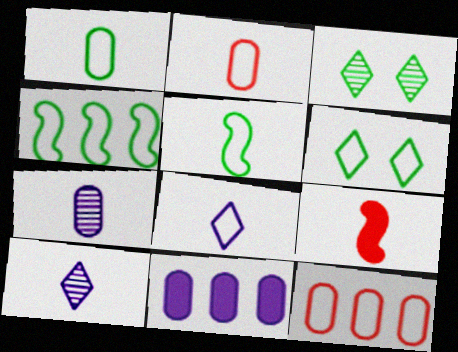[[1, 4, 6], 
[1, 9, 10], 
[2, 5, 8]]